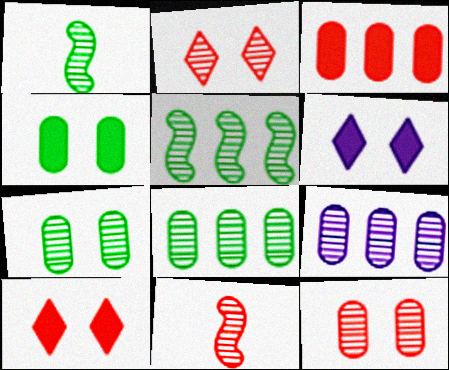[[1, 2, 9]]